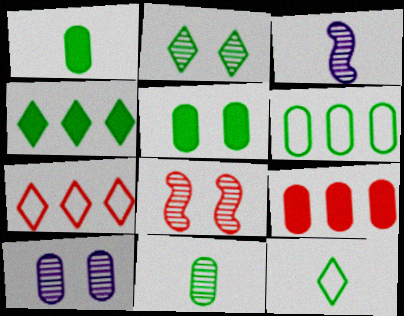[[2, 4, 12], 
[2, 8, 10], 
[3, 5, 7], 
[5, 6, 11]]